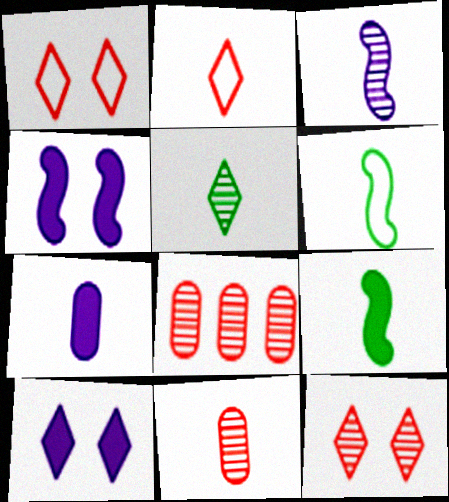[[3, 5, 11], 
[6, 8, 10]]